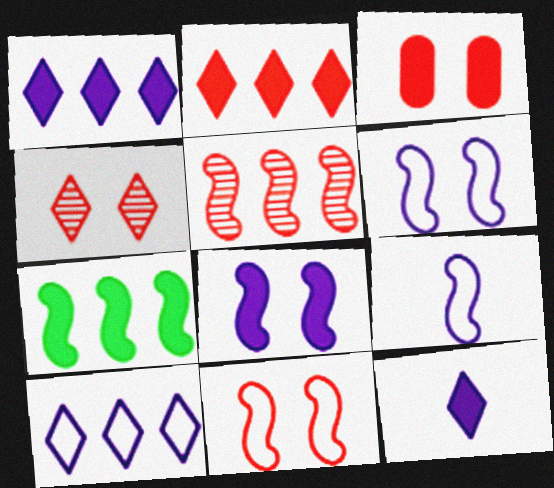[[3, 4, 11], 
[3, 7, 12]]